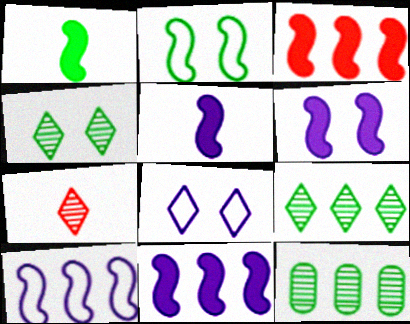[[1, 3, 6], 
[5, 6, 11]]